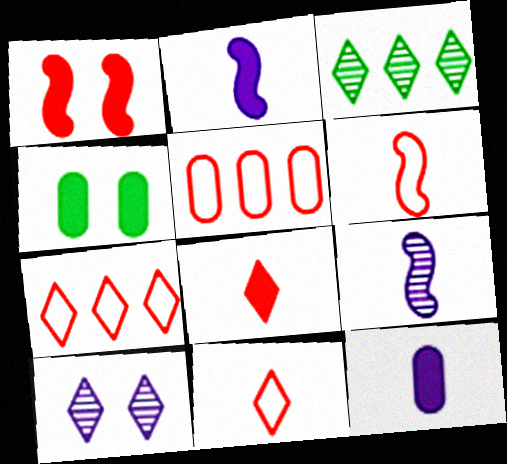[[4, 7, 9]]